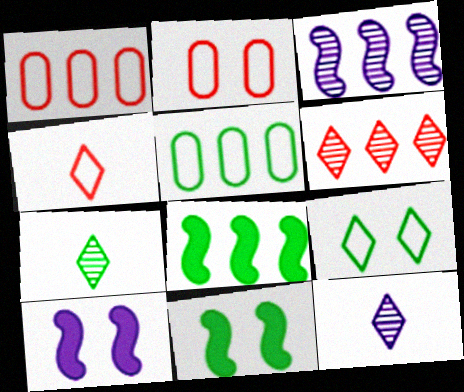[[1, 7, 10], 
[1, 11, 12], 
[2, 8, 12], 
[5, 7, 11]]